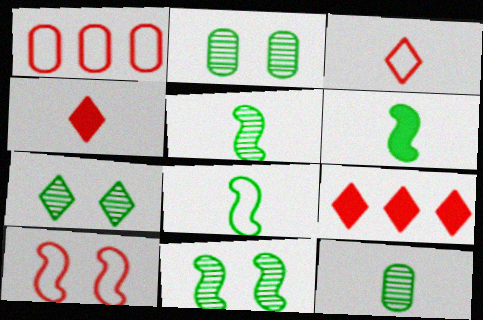[[1, 3, 10], 
[2, 7, 11], 
[5, 6, 8]]